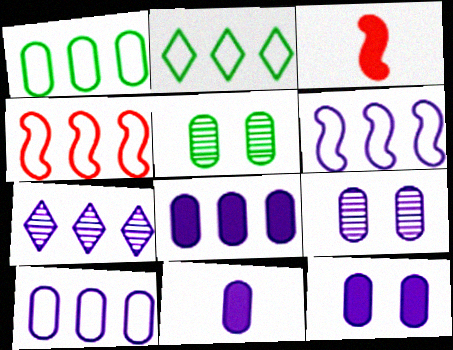[[2, 3, 9], 
[2, 4, 10], 
[6, 7, 8], 
[8, 11, 12], 
[9, 10, 11]]